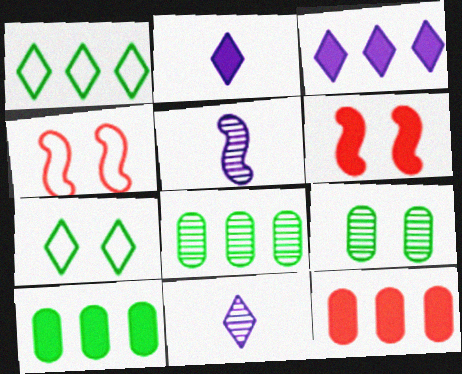[[2, 4, 8], 
[2, 6, 10], 
[4, 10, 11], 
[5, 7, 12]]